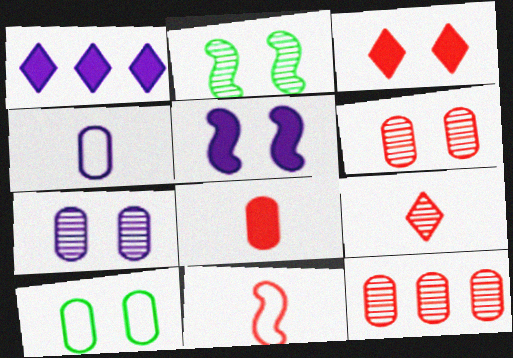[[3, 11, 12], 
[8, 9, 11]]